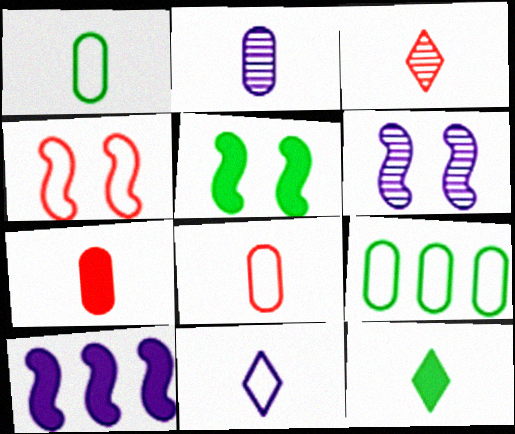[[1, 2, 7], 
[3, 11, 12], 
[4, 5, 6], 
[4, 9, 11]]